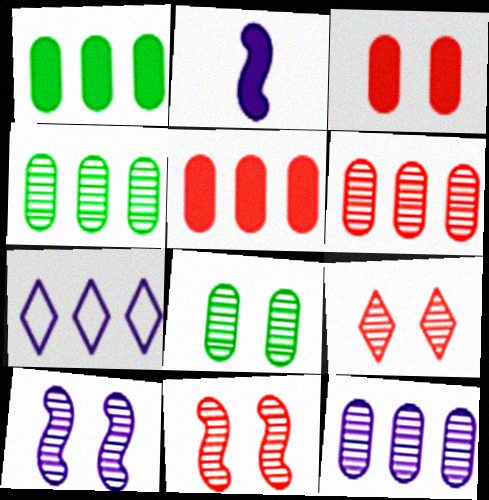[[4, 6, 12], 
[8, 9, 10]]